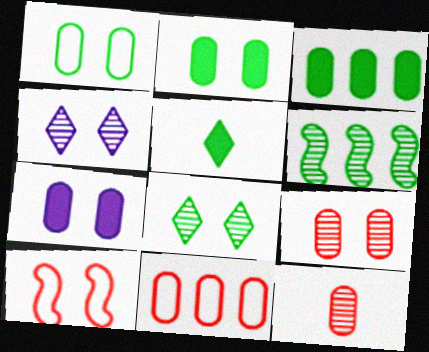[[1, 5, 6], 
[1, 7, 9], 
[2, 4, 10], 
[4, 6, 12], 
[7, 8, 10]]